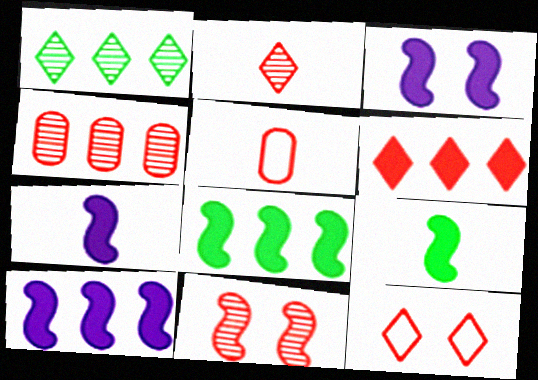[[1, 3, 5], 
[2, 4, 11], 
[2, 6, 12], 
[3, 7, 10], 
[5, 6, 11]]